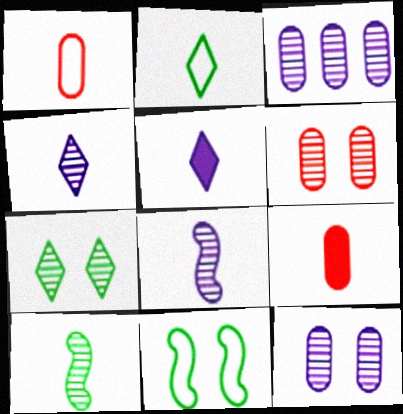[[1, 5, 10], 
[2, 8, 9]]